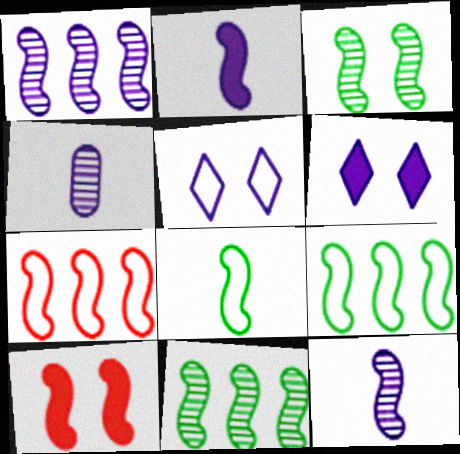[[1, 8, 10], 
[2, 3, 7], 
[9, 10, 12]]